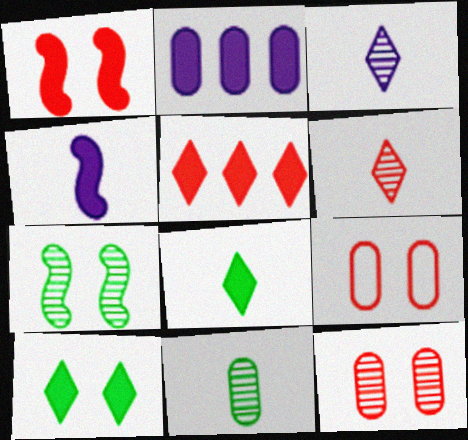[[1, 2, 8], 
[2, 9, 11]]